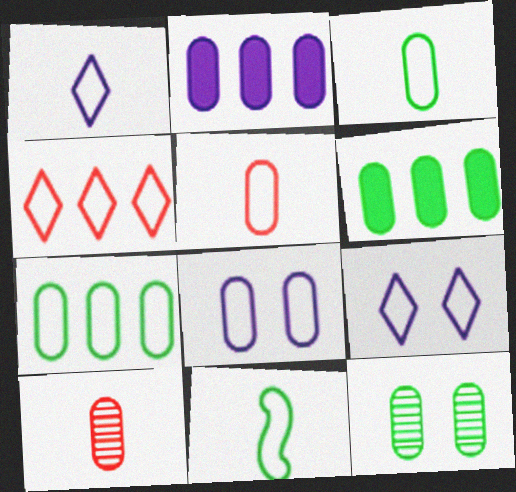[[1, 5, 11], 
[2, 5, 12], 
[3, 6, 12], 
[4, 8, 11], 
[5, 7, 8], 
[6, 8, 10]]